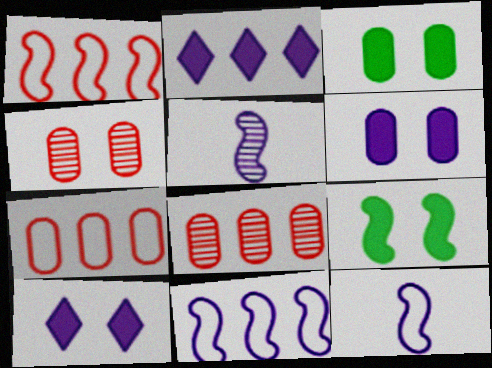[[1, 5, 9]]